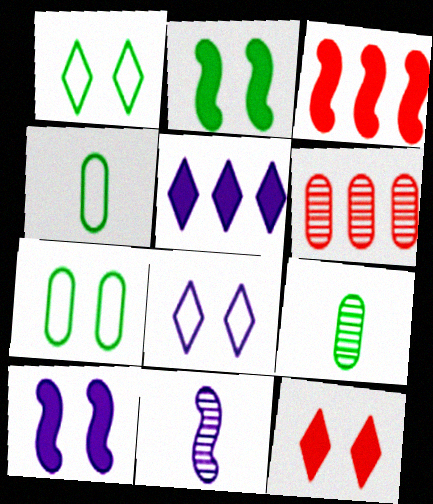[[3, 8, 9]]